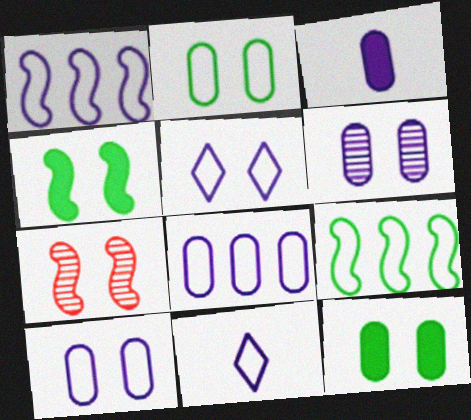[[1, 10, 11], 
[3, 6, 8], 
[5, 7, 12]]